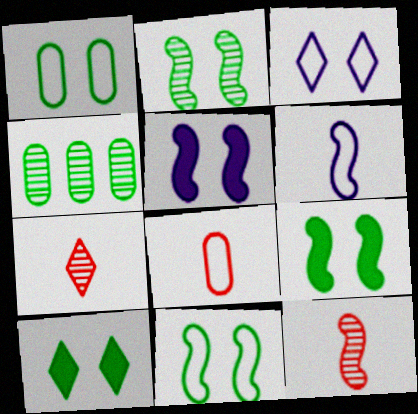[[1, 2, 10], 
[2, 9, 11]]